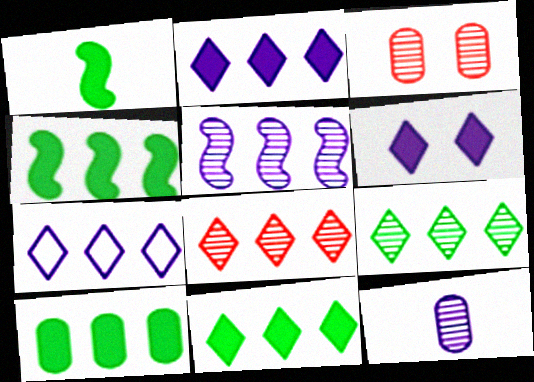[[1, 3, 7], 
[4, 10, 11], 
[7, 8, 11]]